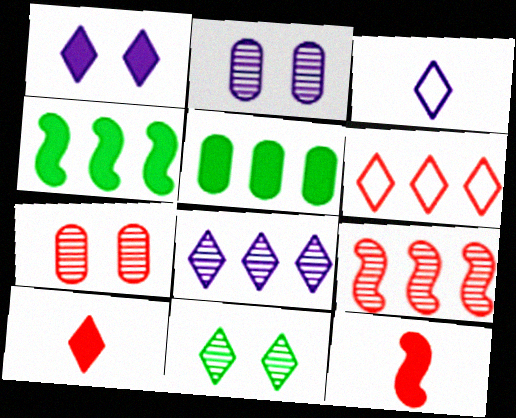[[1, 3, 8], 
[1, 5, 12], 
[3, 4, 7], 
[6, 7, 12]]